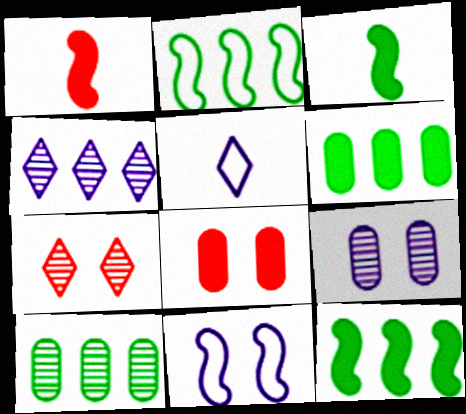[]